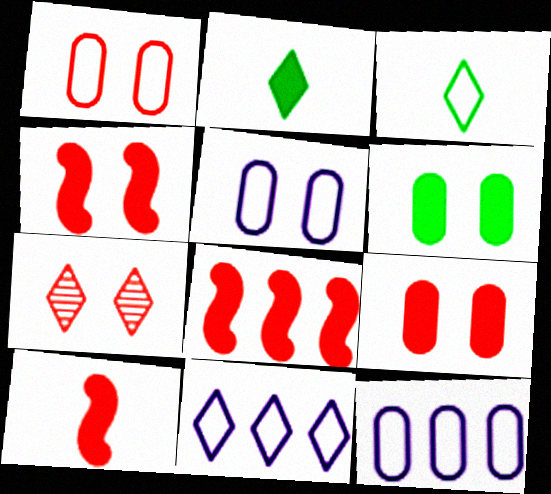[[1, 4, 7], 
[2, 7, 11], 
[4, 8, 10]]